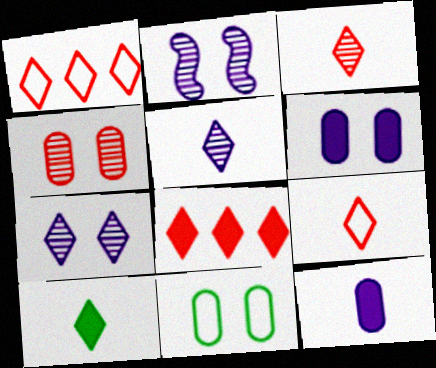[[1, 7, 10], 
[4, 6, 11], 
[5, 9, 10]]